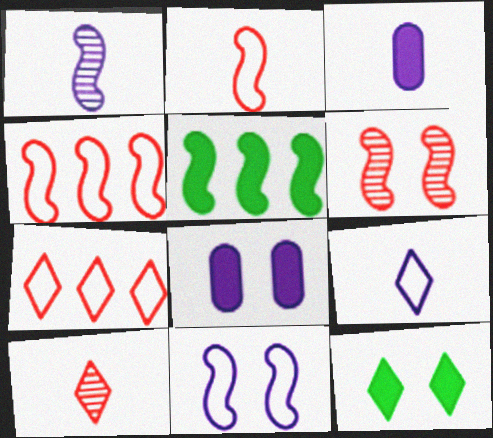[[1, 3, 9]]